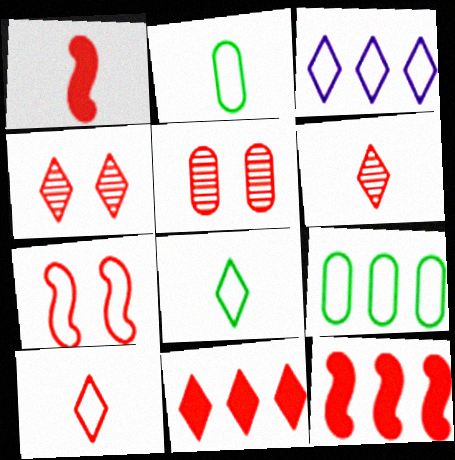[[2, 3, 7], 
[4, 10, 11], 
[5, 10, 12]]